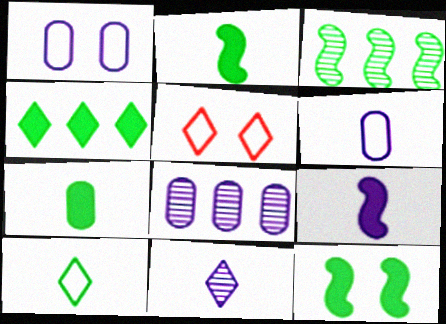[[2, 5, 8], 
[4, 5, 11], 
[4, 7, 12], 
[6, 9, 11]]